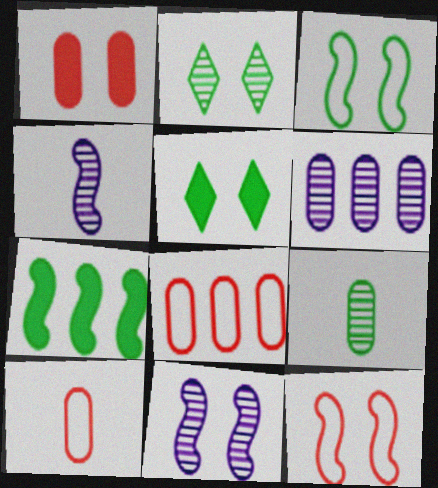[[4, 5, 8], 
[4, 7, 12]]